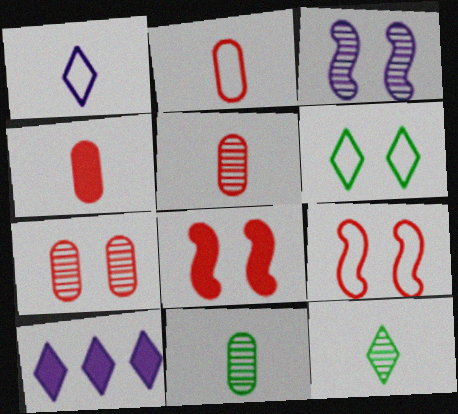[[2, 4, 5], 
[9, 10, 11]]